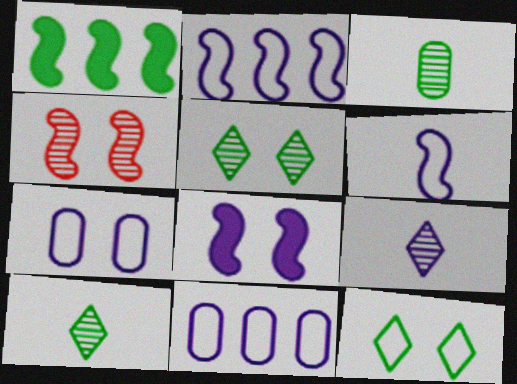[[1, 3, 12], 
[1, 4, 6], 
[8, 9, 11]]